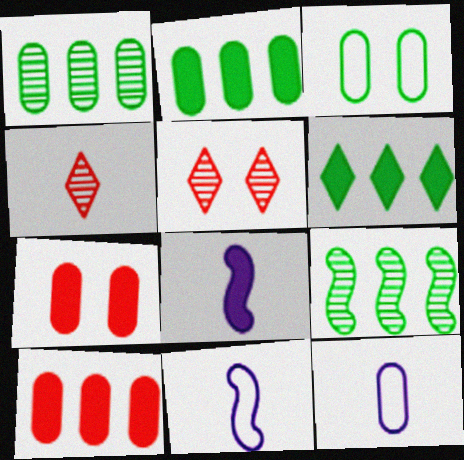[[1, 7, 12], 
[2, 5, 11], 
[6, 7, 8]]